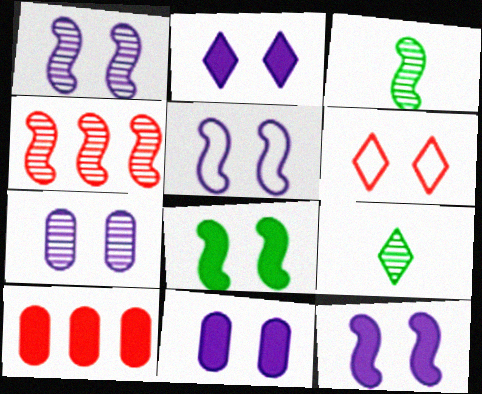[[1, 3, 4], 
[1, 5, 12], 
[2, 5, 7], 
[2, 11, 12], 
[4, 7, 9], 
[5, 9, 10], 
[6, 7, 8]]